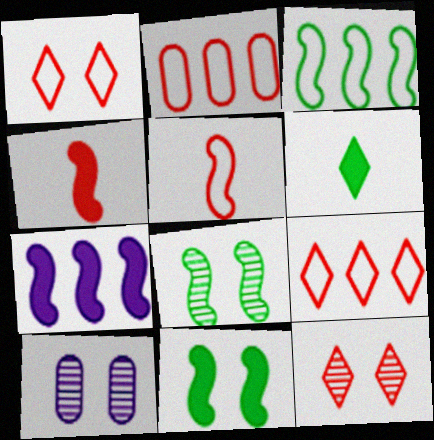[[1, 2, 5], 
[1, 10, 11], 
[2, 4, 12], 
[4, 7, 11], 
[5, 7, 8], 
[8, 10, 12]]